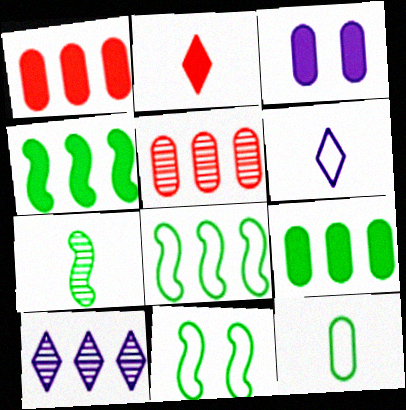[[1, 8, 10], 
[2, 3, 4], 
[3, 5, 12], 
[4, 7, 11]]